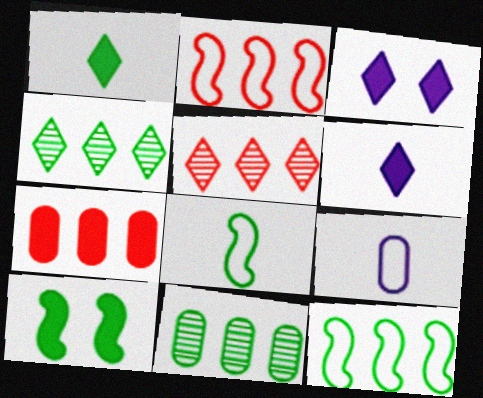[[2, 5, 7], 
[5, 9, 10], 
[6, 7, 10]]